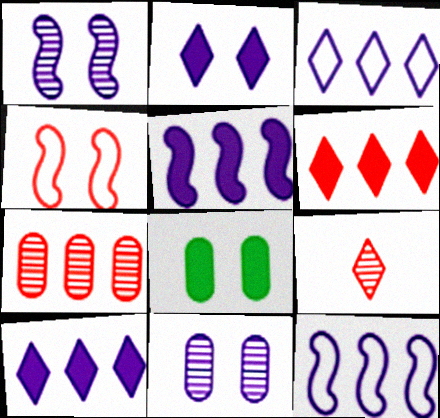[[8, 9, 12]]